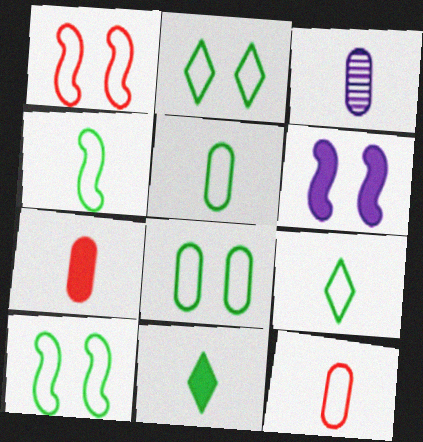[[2, 8, 10], 
[3, 5, 7], 
[4, 5, 9]]